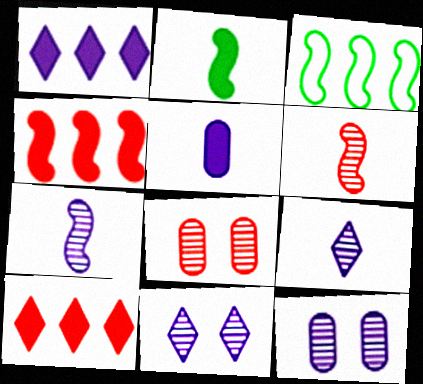[]